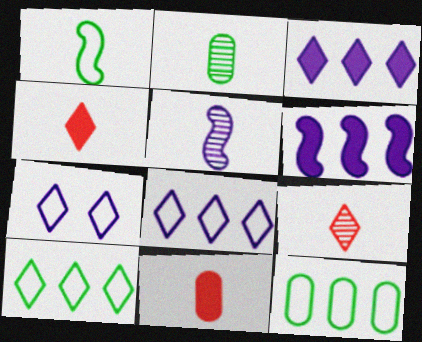[[2, 5, 9]]